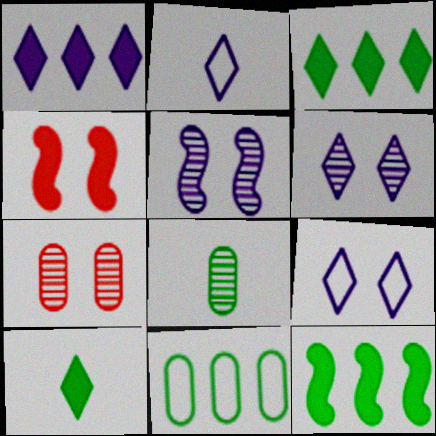[[1, 2, 6], 
[2, 7, 12]]